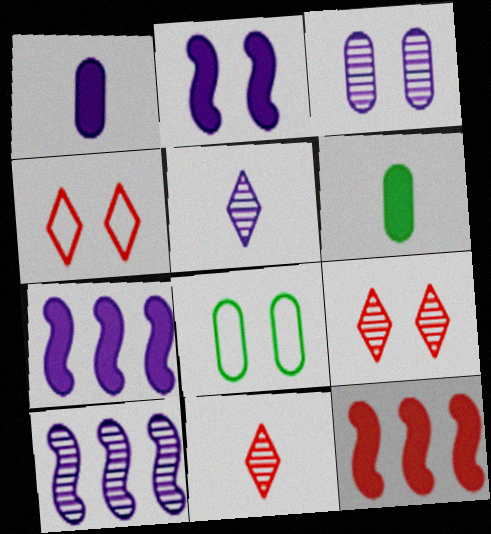[[2, 8, 9], 
[3, 5, 10], 
[4, 6, 10], 
[5, 8, 12], 
[7, 8, 11]]